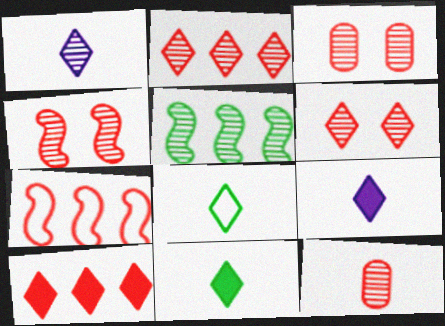[[1, 3, 5], 
[2, 4, 12], 
[3, 4, 6]]